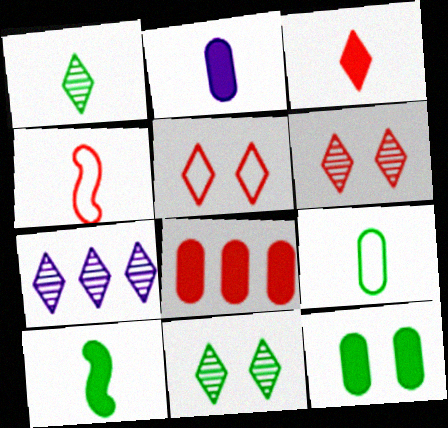[[1, 2, 4], 
[1, 6, 7], 
[1, 9, 10], 
[2, 3, 10], 
[2, 8, 12], 
[4, 6, 8], 
[4, 7, 12]]